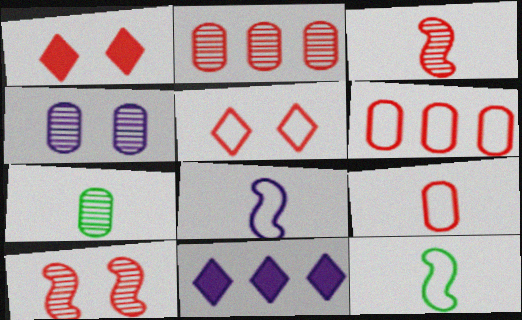[[1, 3, 6], 
[2, 4, 7], 
[4, 8, 11]]